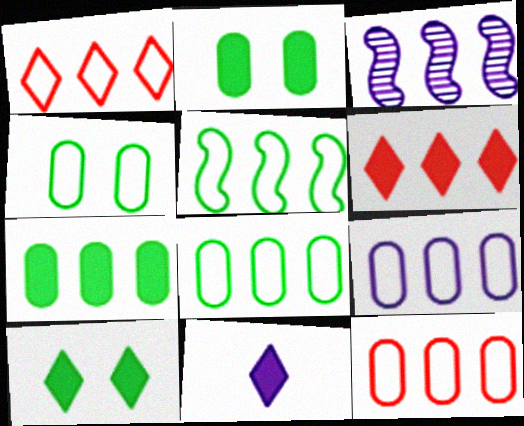[[1, 3, 7], 
[1, 5, 9], 
[3, 6, 8], 
[6, 10, 11], 
[8, 9, 12]]